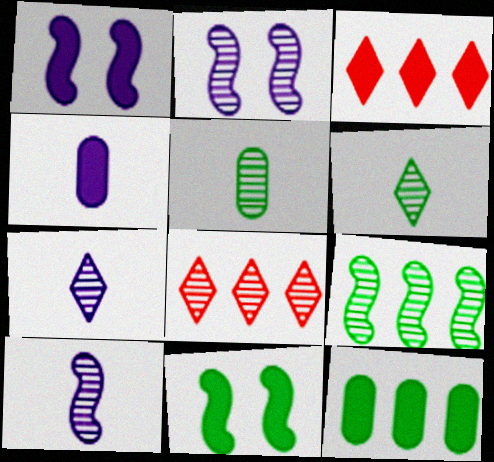[[2, 5, 8], 
[3, 4, 11]]